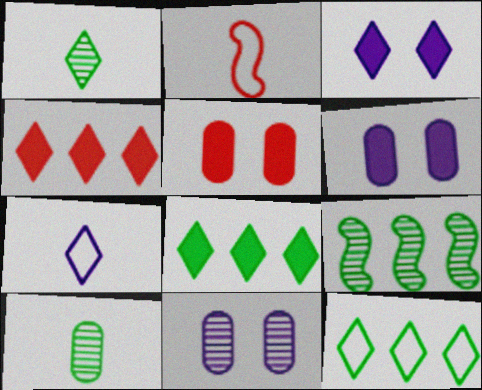[[2, 8, 11], 
[5, 7, 9]]